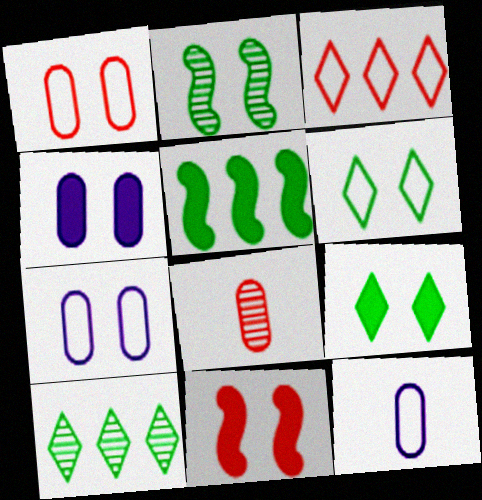[[3, 8, 11], 
[4, 9, 11], 
[10, 11, 12]]